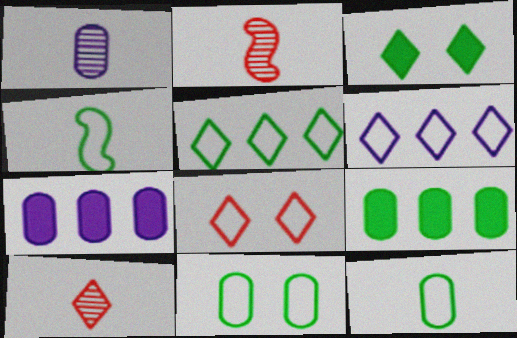[[3, 6, 10], 
[4, 5, 11]]